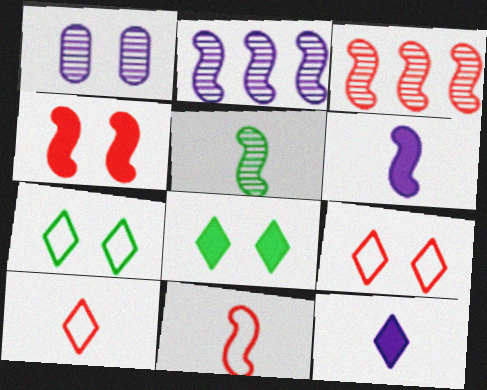[[1, 4, 7], 
[3, 4, 11], 
[5, 6, 11]]